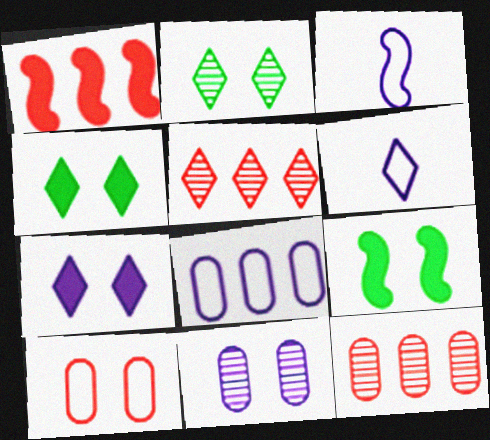[[3, 4, 12], 
[4, 5, 6], 
[6, 9, 12]]